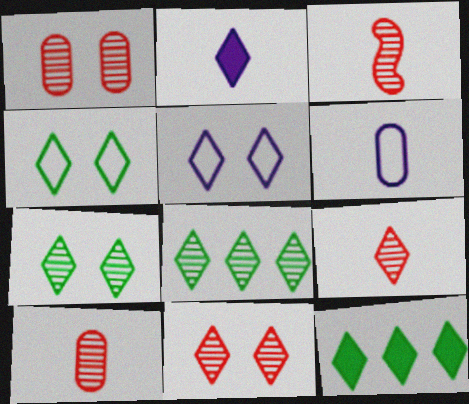[[3, 9, 10], 
[5, 9, 12]]